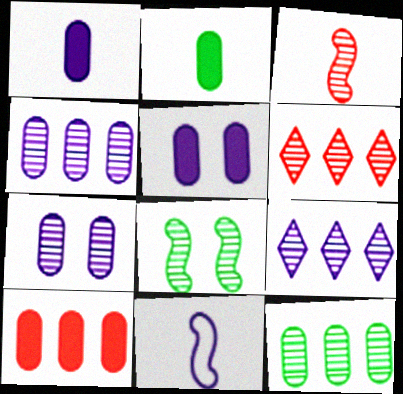[[2, 5, 10], 
[5, 9, 11]]